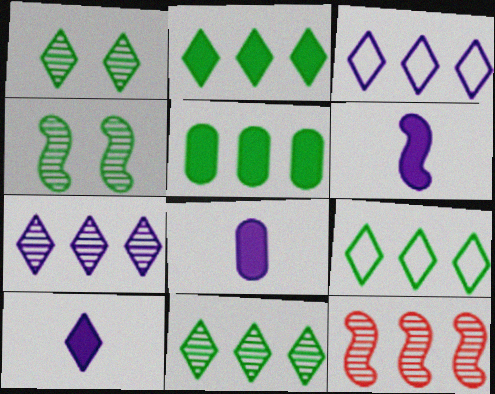[[2, 9, 11], 
[3, 5, 12], 
[6, 8, 10]]